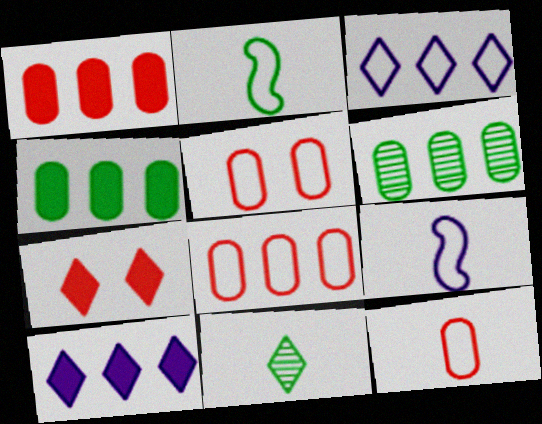[[2, 3, 5], 
[3, 7, 11], 
[5, 8, 12], 
[6, 7, 9]]